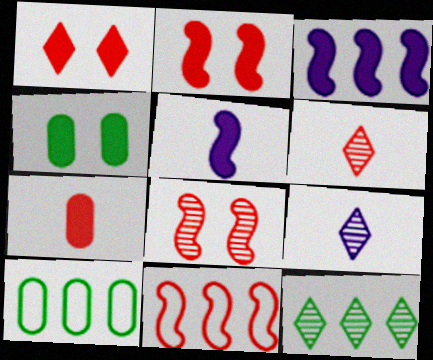[[2, 9, 10], 
[4, 9, 11]]